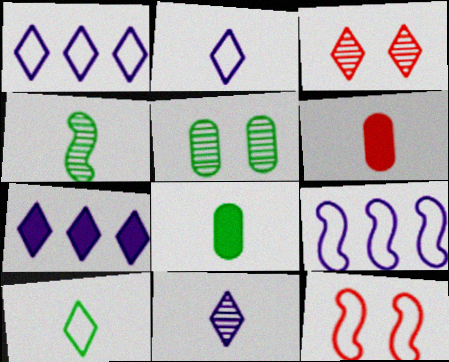[[2, 4, 6], 
[3, 7, 10], 
[3, 8, 9], 
[4, 8, 10]]